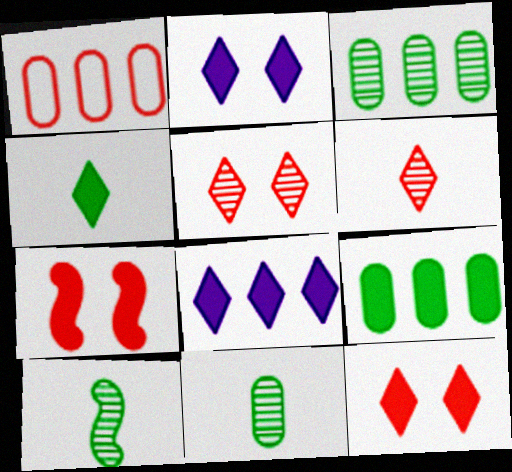[[1, 2, 10], 
[1, 6, 7], 
[4, 8, 12]]